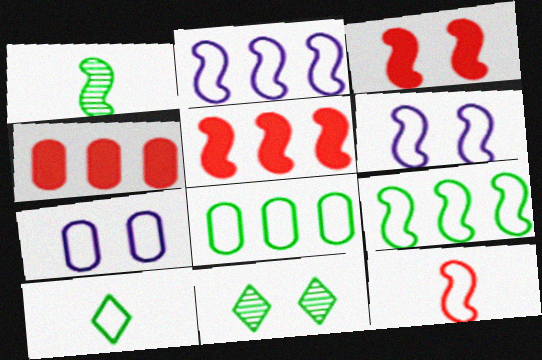[[1, 2, 3], 
[1, 5, 6], 
[3, 7, 11], 
[6, 9, 12]]